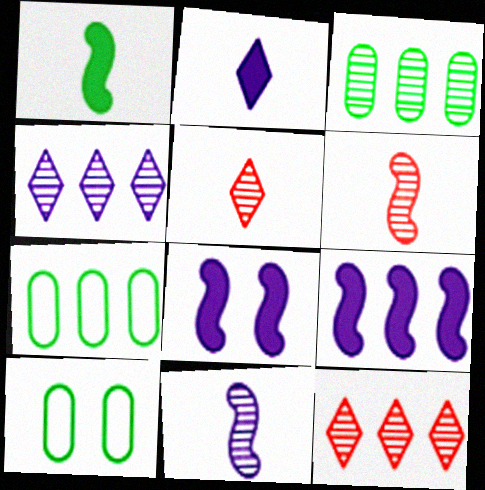[[5, 7, 8], 
[5, 9, 10], 
[7, 9, 12]]